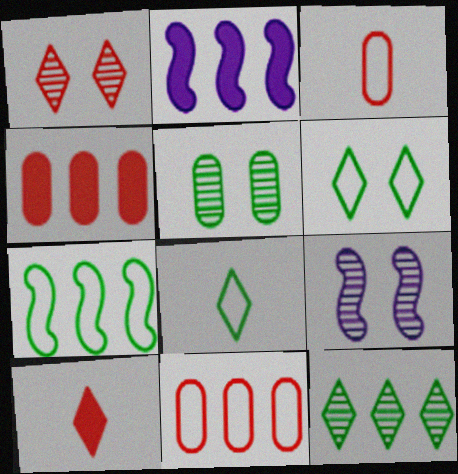[[1, 5, 9], 
[2, 11, 12], 
[4, 8, 9]]